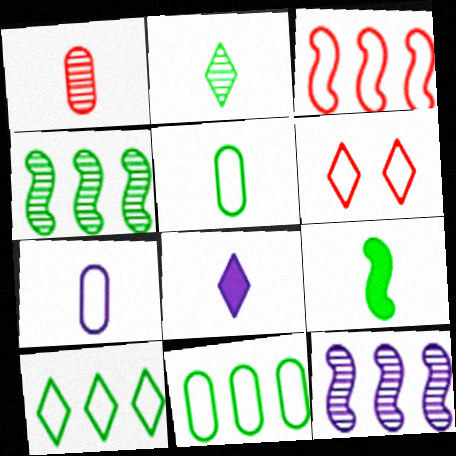[[2, 5, 9]]